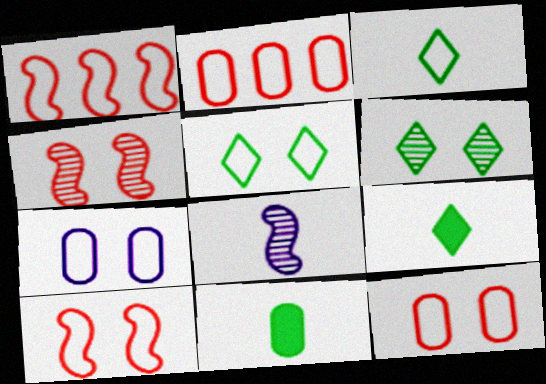[[1, 3, 7], 
[5, 7, 10]]